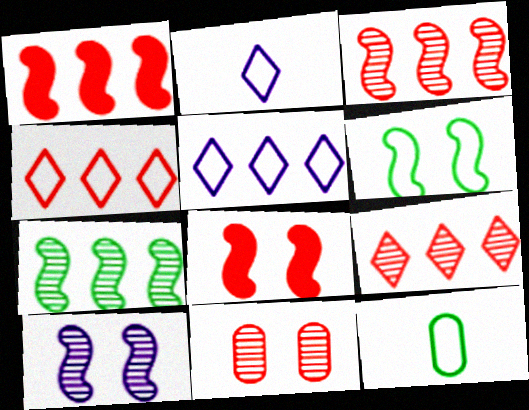[[6, 8, 10]]